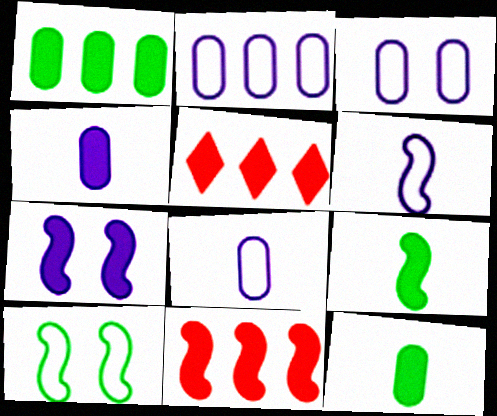[[2, 3, 8], 
[5, 7, 12], 
[7, 9, 11]]